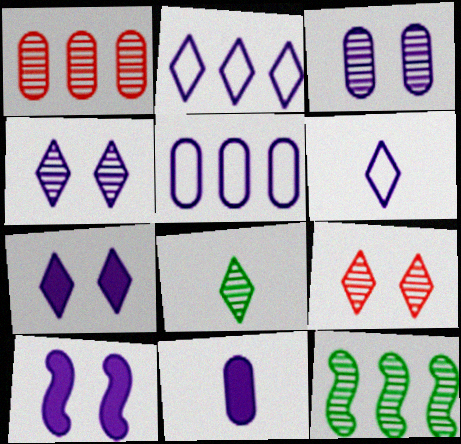[[3, 5, 11]]